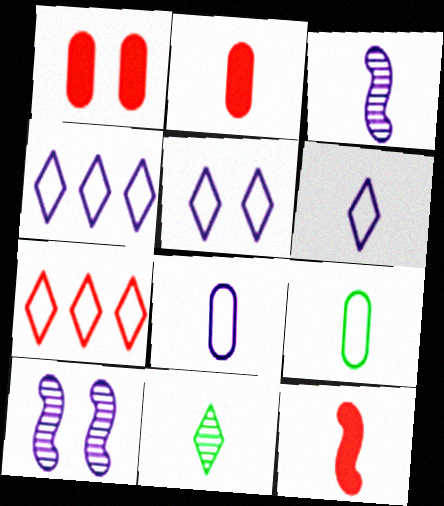[[4, 5, 6], 
[8, 11, 12]]